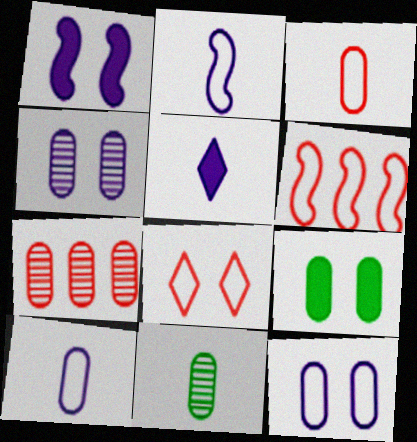[[3, 6, 8], 
[4, 7, 11], 
[7, 9, 10]]